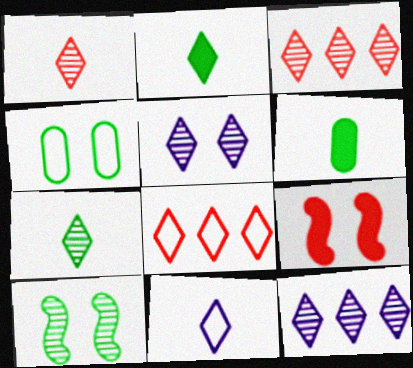[[1, 2, 11], 
[2, 5, 8], 
[3, 5, 7], 
[4, 5, 9]]